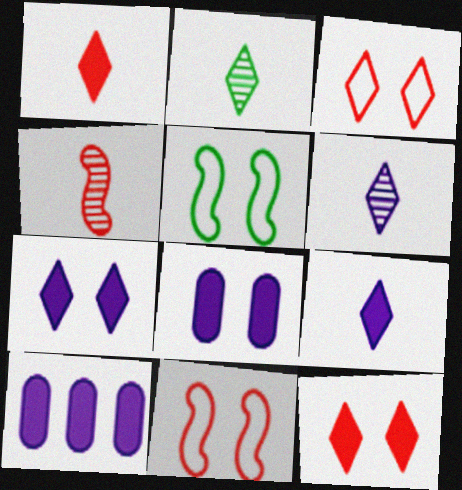[[2, 10, 11]]